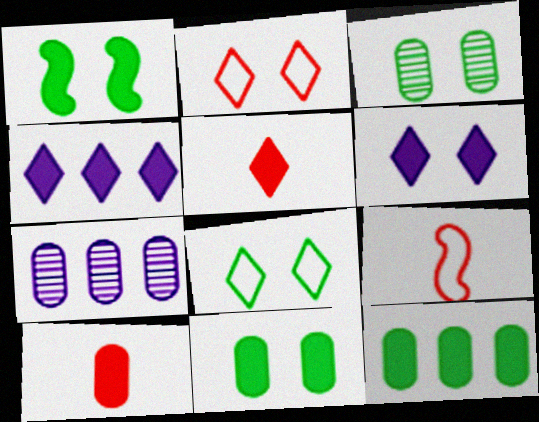[[1, 3, 8], 
[1, 4, 10], 
[3, 4, 9]]